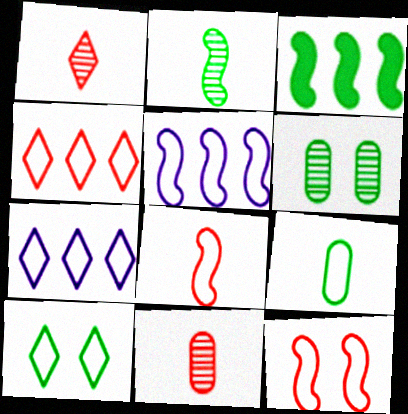[[7, 9, 12]]